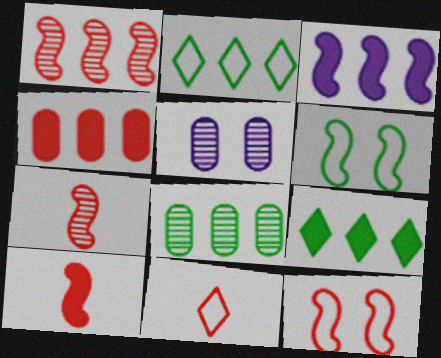[[1, 10, 12], 
[2, 5, 10], 
[3, 4, 9], 
[3, 6, 7]]